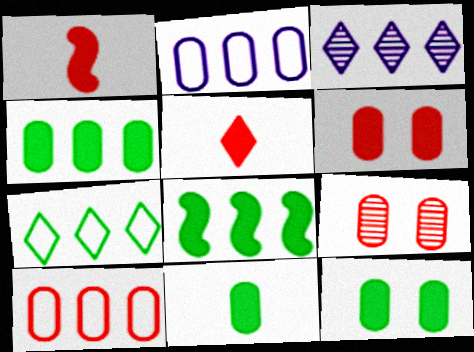[[2, 9, 11], 
[3, 8, 10], 
[4, 11, 12]]